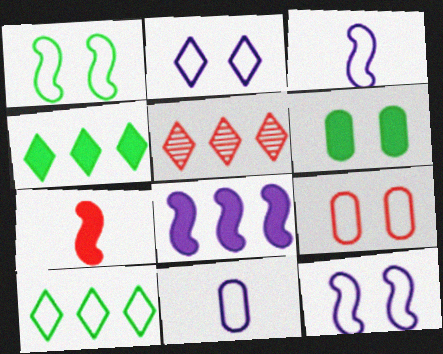[[1, 2, 9], 
[3, 5, 6], 
[3, 9, 10], 
[5, 7, 9]]